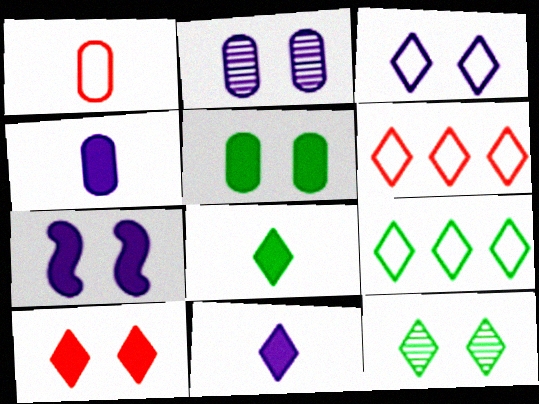[[2, 3, 7], 
[3, 10, 12], 
[5, 7, 10], 
[6, 11, 12], 
[8, 9, 12]]